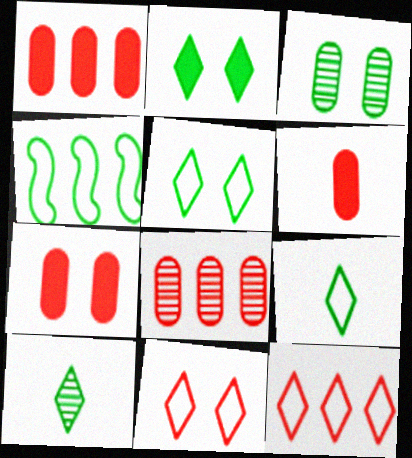[[1, 6, 7]]